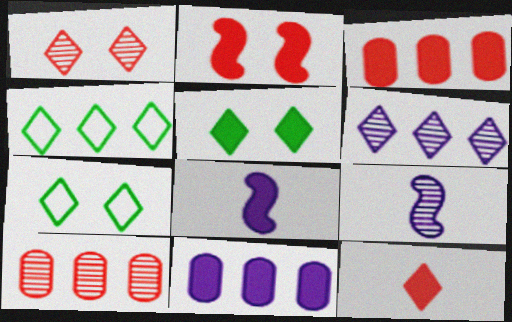[[2, 3, 12], 
[3, 5, 8], 
[3, 7, 9], 
[6, 7, 12], 
[7, 8, 10]]